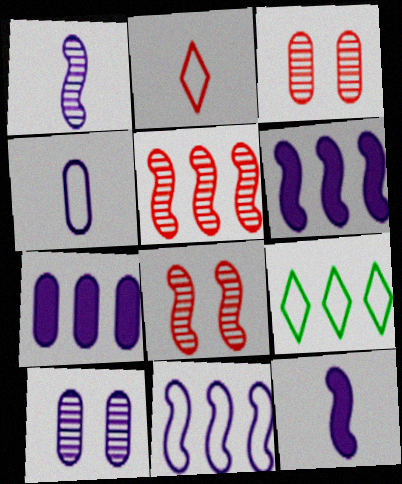[[3, 9, 12], 
[4, 7, 10], 
[5, 7, 9]]